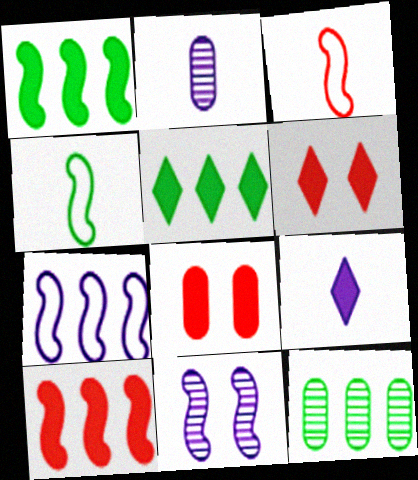[[1, 3, 11], 
[1, 8, 9], 
[4, 10, 11], 
[5, 6, 9]]